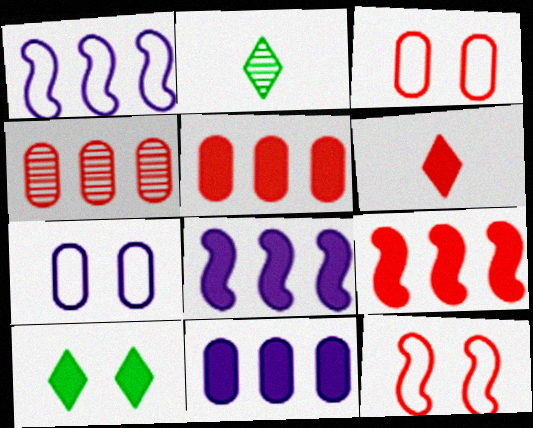[[2, 3, 8], 
[2, 7, 9], 
[2, 11, 12], 
[4, 6, 12]]